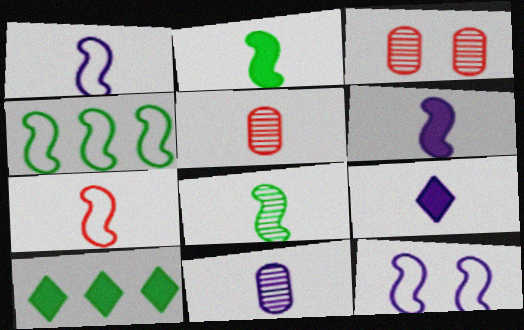[[1, 3, 10], 
[1, 9, 11], 
[3, 4, 9], 
[4, 7, 12], 
[5, 10, 12], 
[6, 7, 8]]